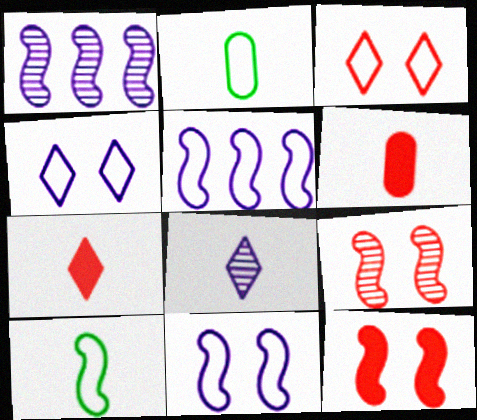[[1, 10, 12], 
[2, 3, 5], 
[6, 8, 10]]